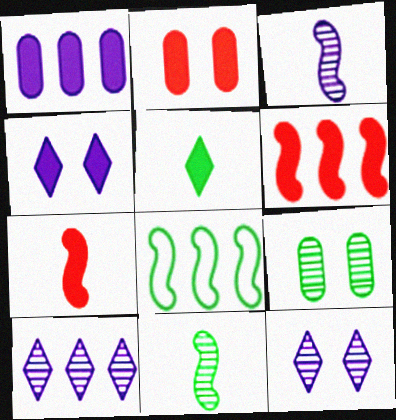[[5, 8, 9]]